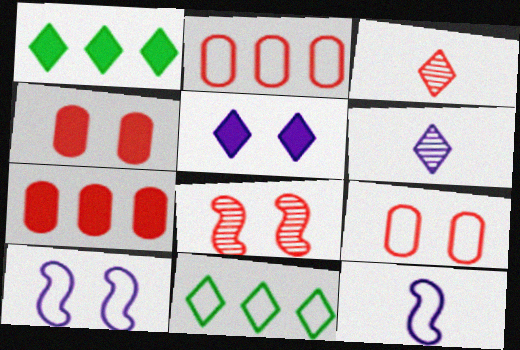[[3, 5, 11], 
[9, 11, 12]]